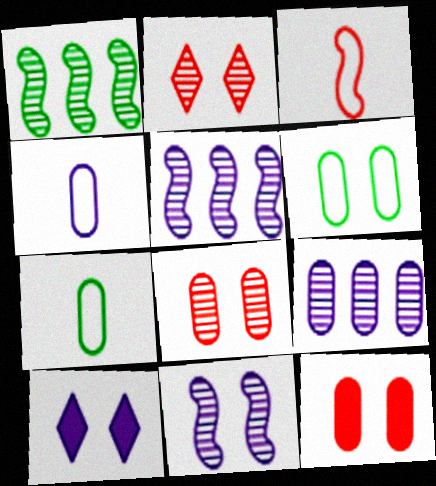[[4, 5, 10], 
[7, 9, 12]]